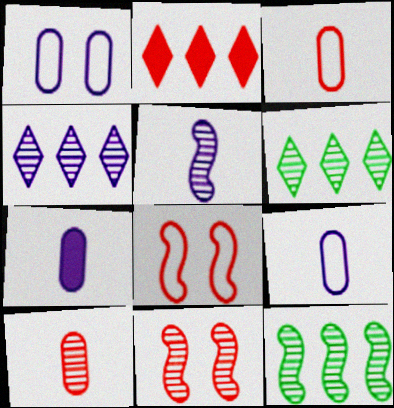[[2, 3, 11], 
[2, 8, 10], 
[5, 11, 12], 
[6, 7, 8]]